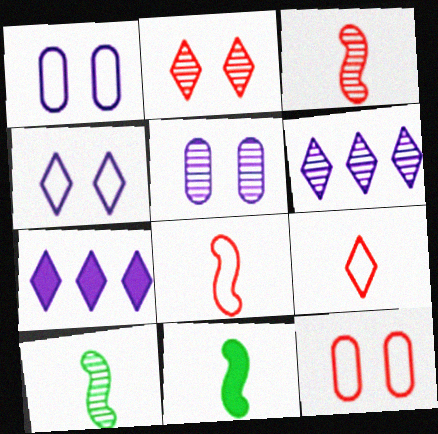[[6, 11, 12], 
[7, 10, 12]]